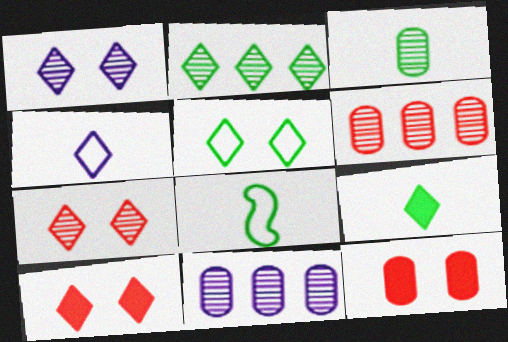[[1, 5, 10], 
[2, 4, 10], 
[2, 5, 9], 
[3, 8, 9], 
[8, 10, 11]]